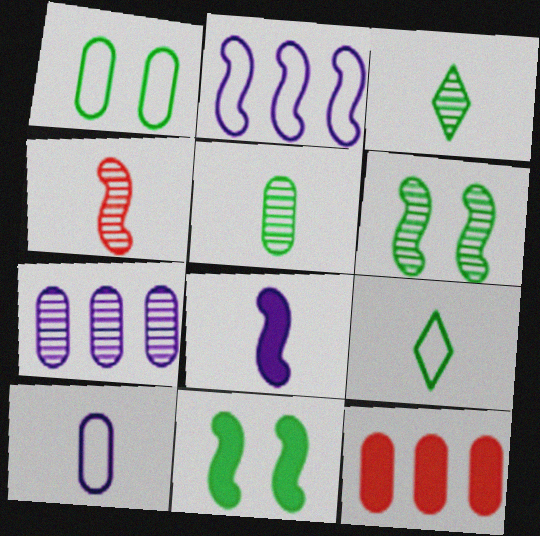[[2, 4, 11]]